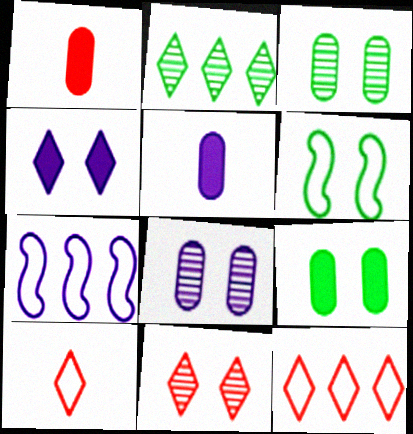[[2, 4, 10]]